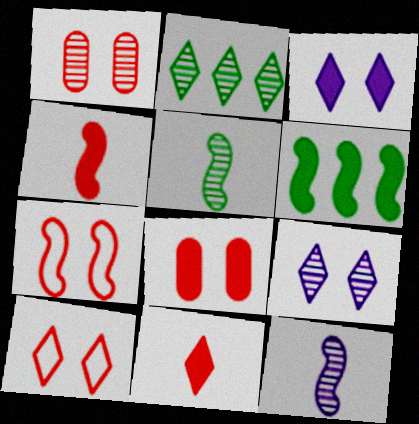[[1, 2, 12], 
[6, 7, 12]]